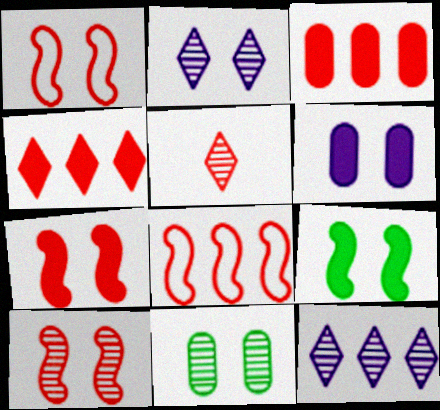[[1, 3, 5], 
[1, 7, 10], 
[2, 10, 11]]